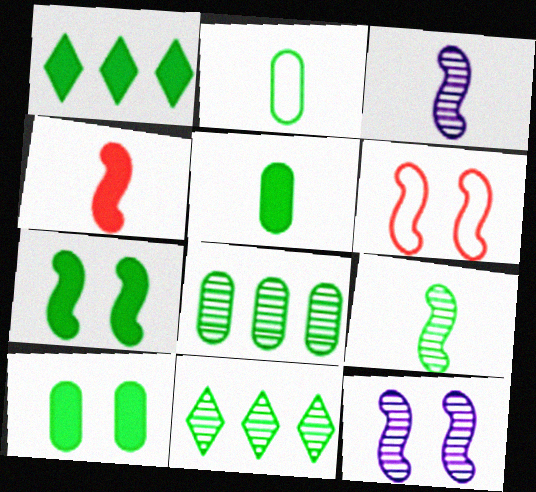[[1, 5, 7], 
[2, 7, 11], 
[2, 8, 10], 
[6, 7, 12]]